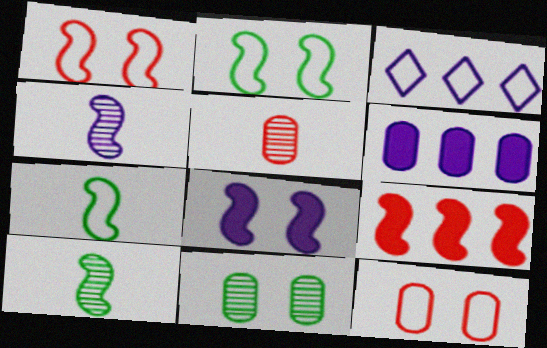[[2, 4, 9], 
[3, 7, 12]]